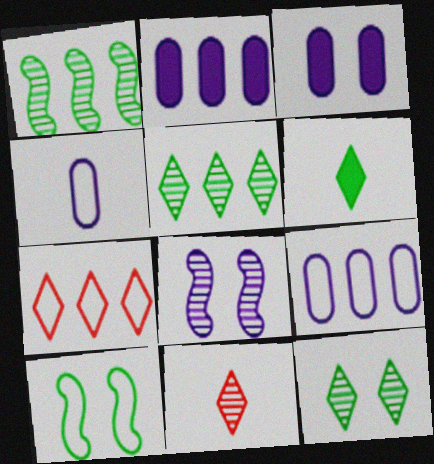[[1, 2, 7], 
[2, 10, 11], 
[4, 7, 10]]